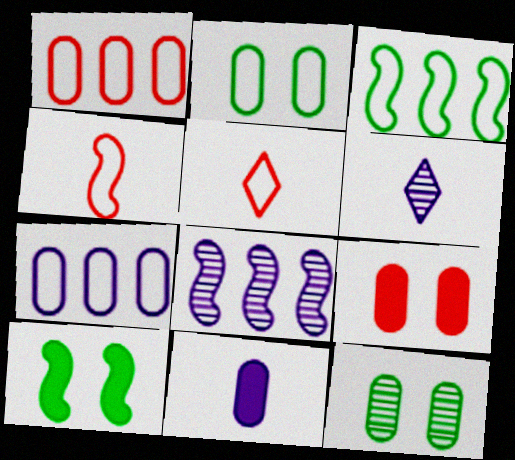[[1, 6, 10], 
[1, 11, 12], 
[3, 6, 9], 
[4, 8, 10]]